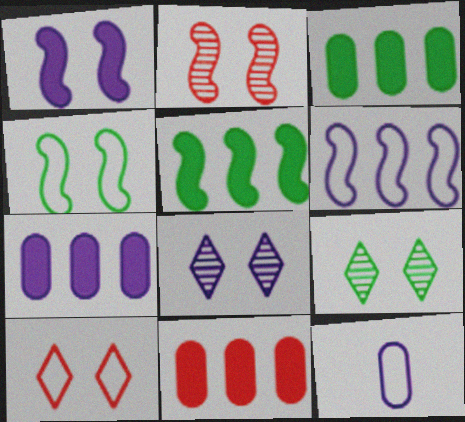[[1, 2, 4], 
[3, 7, 11]]